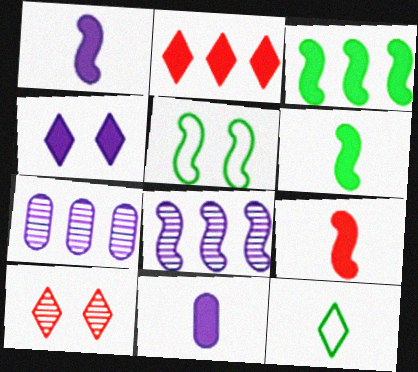[[1, 6, 9], 
[5, 8, 9]]